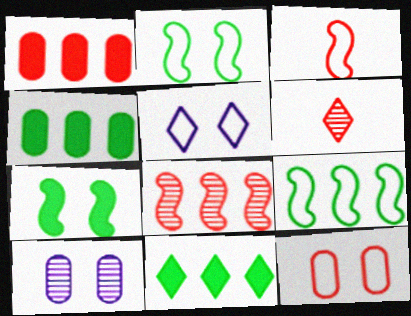[[2, 5, 12], 
[3, 10, 11], 
[5, 6, 11]]